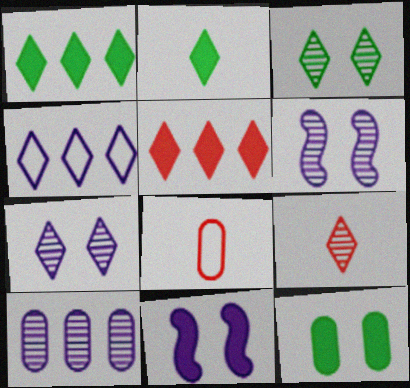[[1, 6, 8], 
[8, 10, 12]]